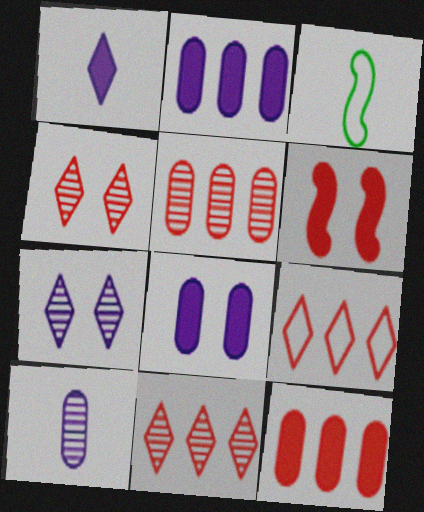[[2, 3, 4], 
[3, 7, 12], 
[3, 8, 11]]